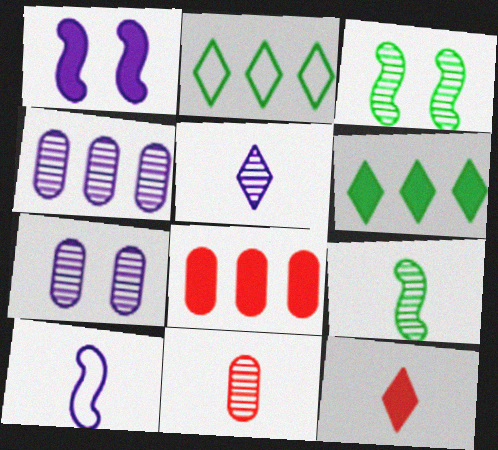[[1, 2, 11], 
[5, 9, 11]]